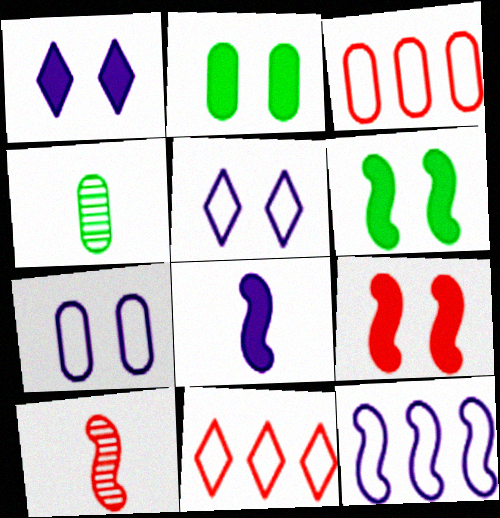[[1, 2, 9], 
[6, 10, 12]]